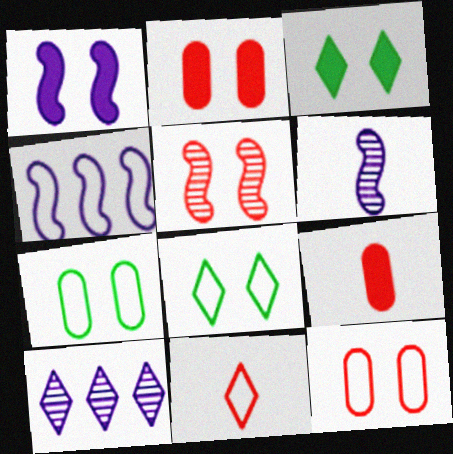[[1, 2, 3], 
[1, 4, 6], 
[3, 10, 11], 
[4, 7, 11]]